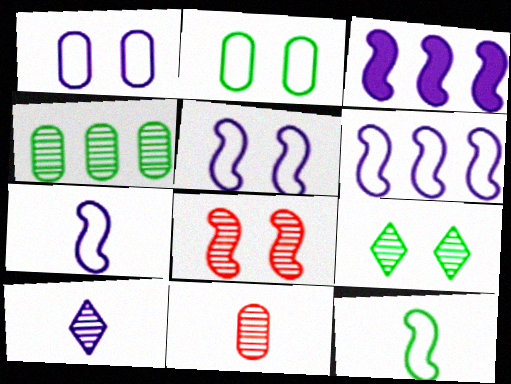[[1, 3, 10], 
[3, 8, 12], 
[4, 8, 10], 
[5, 6, 7]]